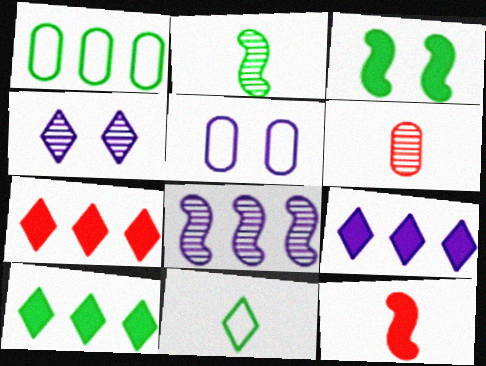[[1, 4, 12], 
[1, 7, 8], 
[2, 5, 7], 
[4, 7, 11], 
[7, 9, 10]]